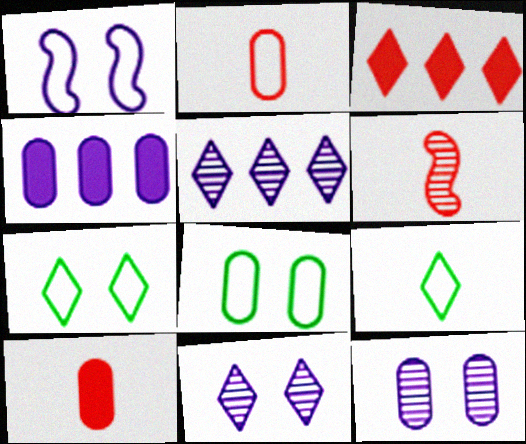[[3, 9, 11], 
[4, 6, 7]]